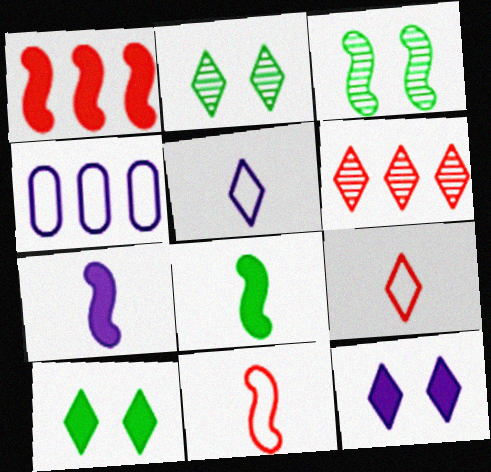[[5, 6, 10]]